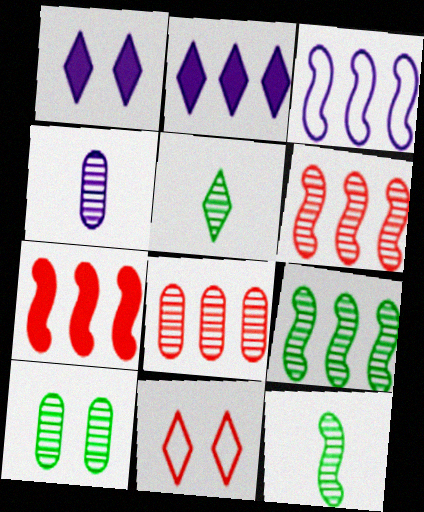[[1, 3, 4], 
[2, 5, 11], 
[3, 7, 9], 
[4, 8, 10], 
[5, 9, 10]]